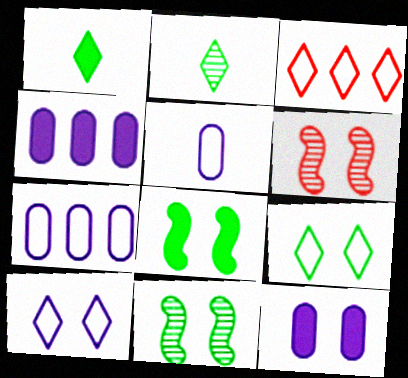[[1, 6, 7], 
[6, 9, 12]]